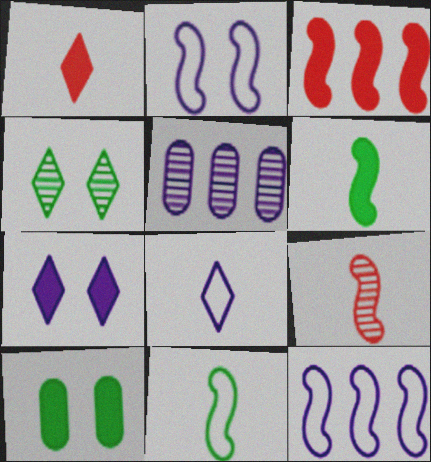[[4, 5, 9]]